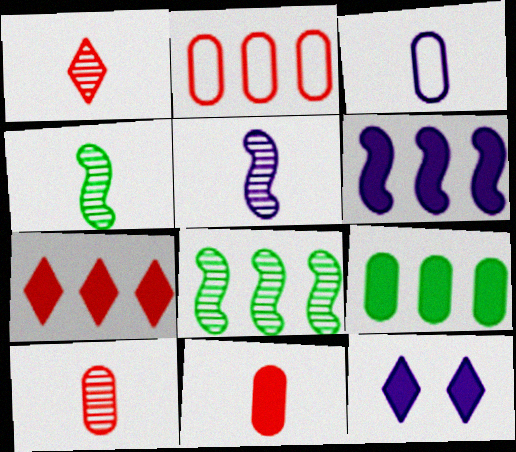[[2, 4, 12], 
[6, 7, 9]]